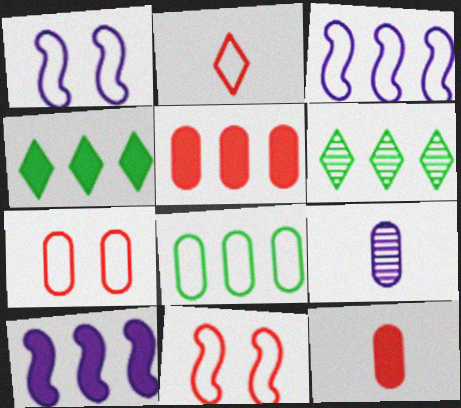[[1, 2, 8], 
[1, 6, 12], 
[3, 5, 6], 
[4, 5, 10], 
[4, 9, 11]]